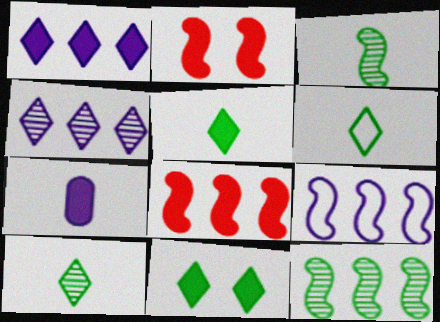[[2, 3, 9], 
[5, 6, 10], 
[7, 8, 11], 
[8, 9, 12]]